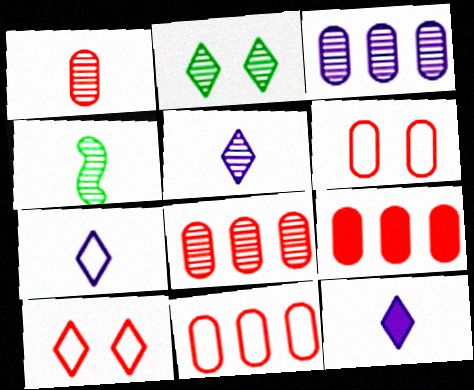[[1, 4, 5], 
[1, 6, 9], 
[5, 7, 12], 
[8, 9, 11]]